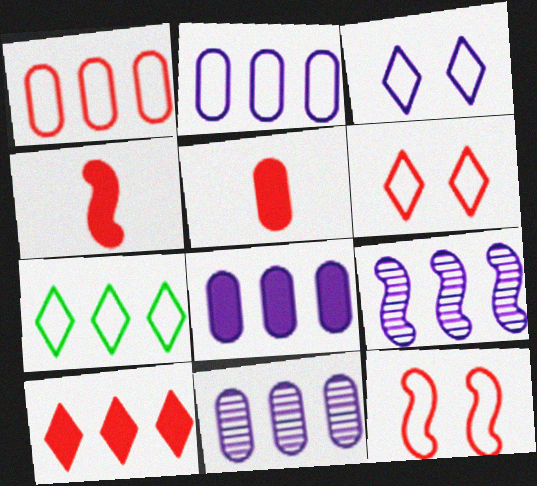[[2, 8, 11]]